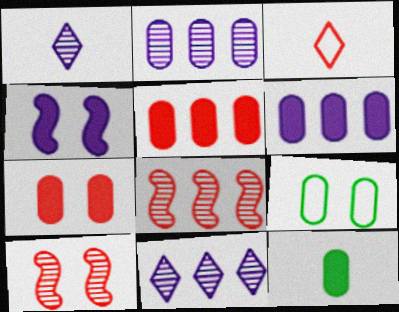[[3, 5, 10], 
[3, 7, 8], 
[6, 7, 12]]